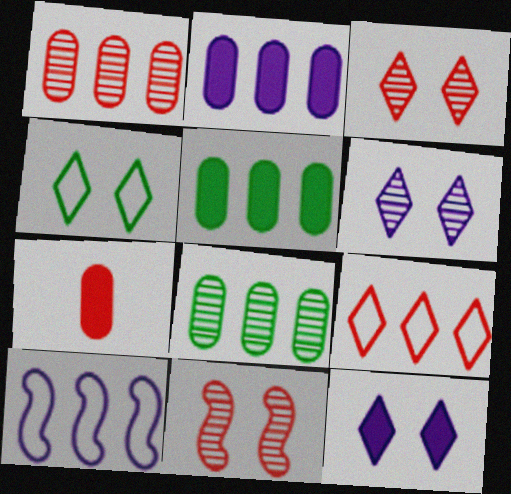[[3, 4, 12], 
[7, 9, 11]]